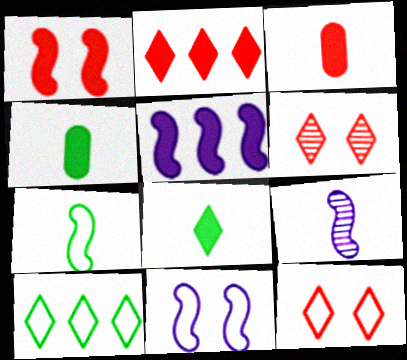[[1, 2, 3], 
[5, 9, 11]]